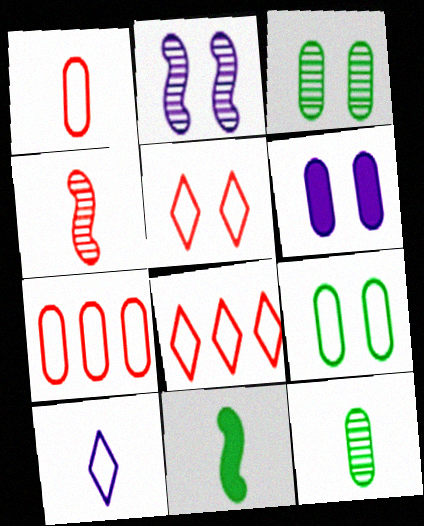[[6, 7, 12]]